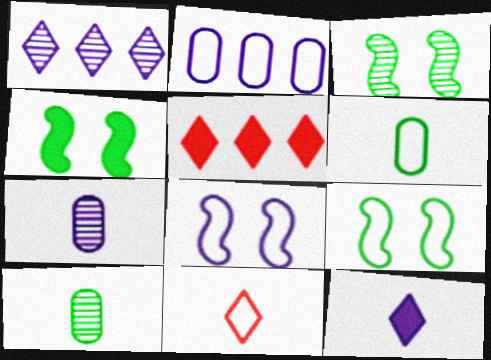[[2, 9, 11], 
[3, 4, 9], 
[5, 7, 9], 
[5, 8, 10]]